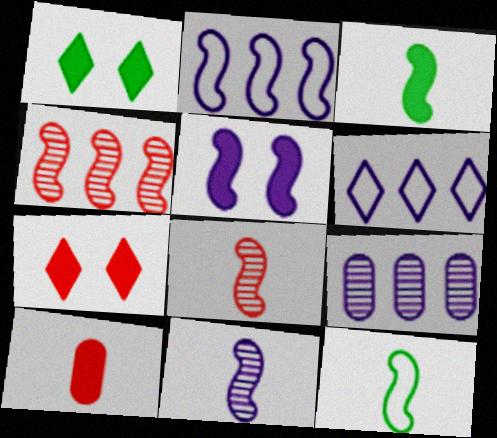[[2, 5, 11], 
[4, 5, 12], 
[7, 9, 12]]